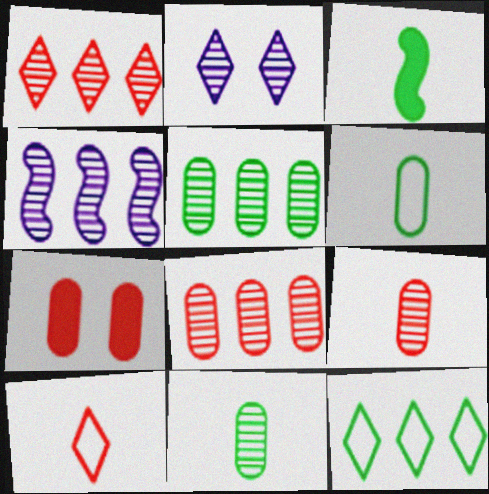[[1, 4, 5]]